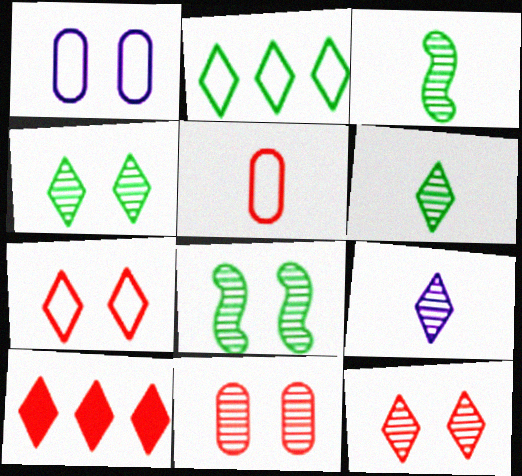[[1, 3, 10]]